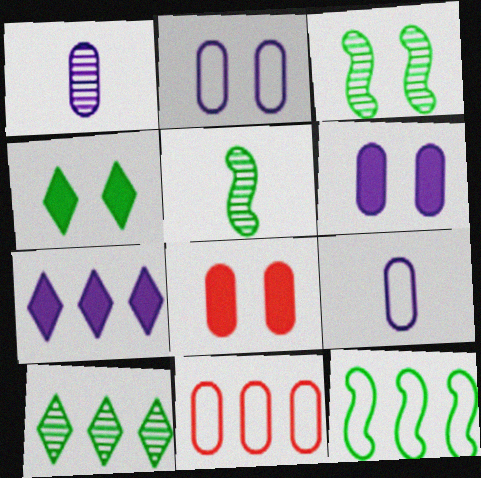[]